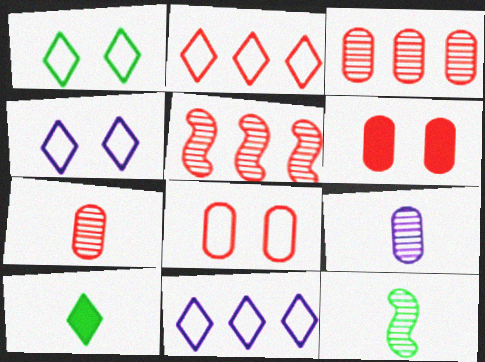[[6, 11, 12]]